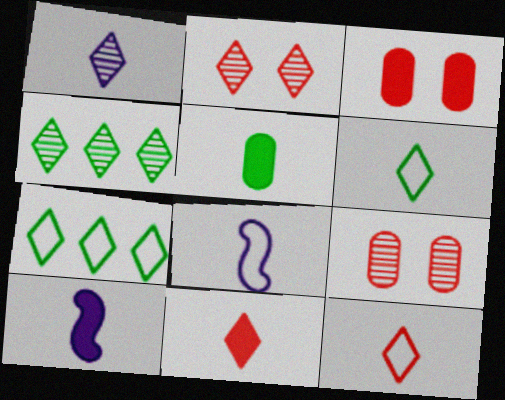[[1, 2, 4], 
[1, 6, 11], 
[3, 4, 8], 
[5, 10, 11], 
[7, 9, 10]]